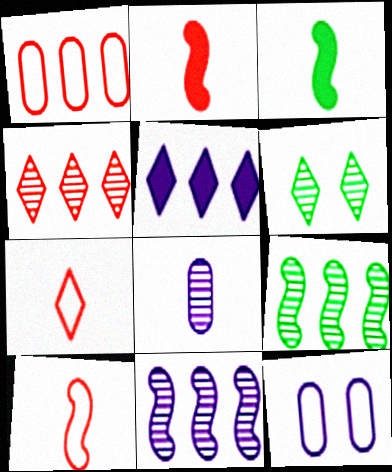[[1, 5, 9], 
[3, 4, 12], 
[3, 7, 8], 
[5, 6, 7]]